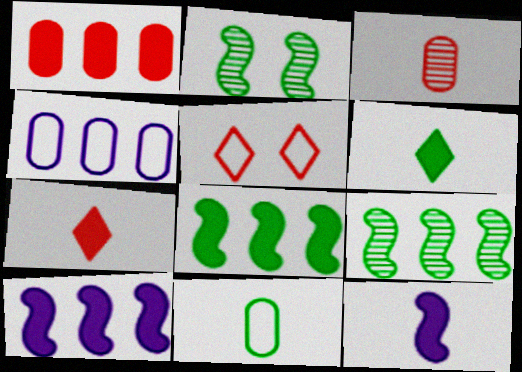[[2, 4, 7]]